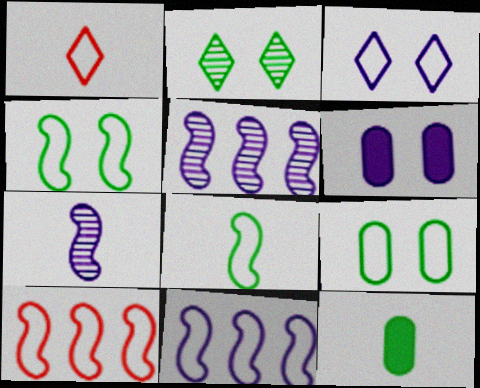[[1, 7, 12], 
[1, 9, 11]]